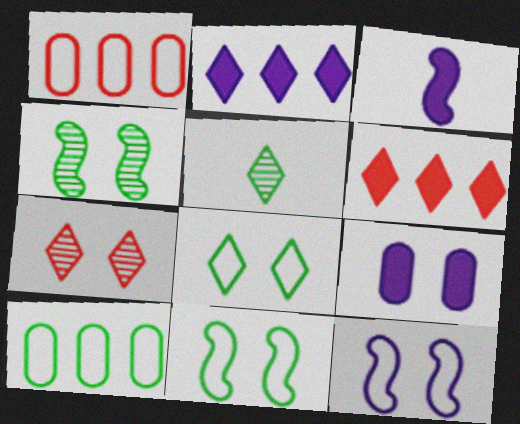[[2, 3, 9], 
[3, 7, 10], 
[7, 9, 11]]